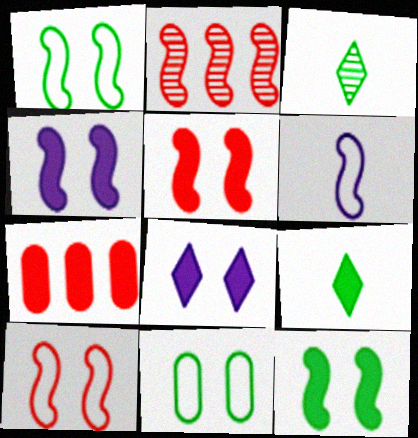[[2, 6, 12], 
[4, 5, 12], 
[4, 7, 9]]